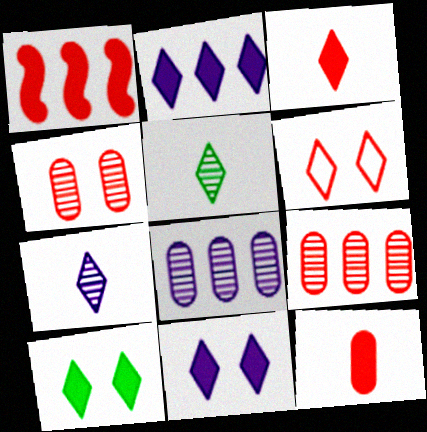[[2, 3, 10], 
[2, 5, 6]]